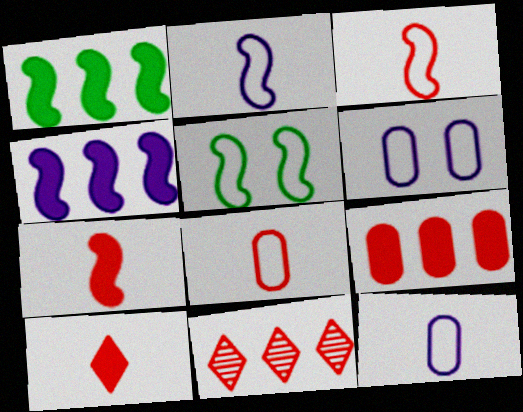[]